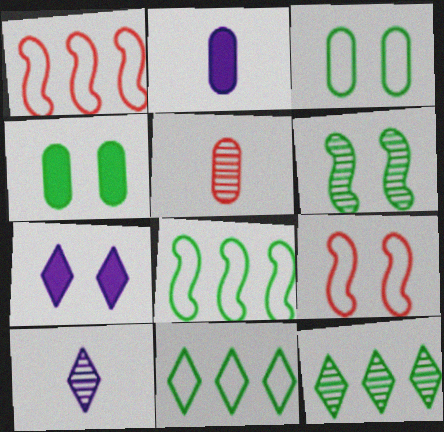[[1, 4, 10], 
[2, 9, 12], 
[5, 7, 8]]